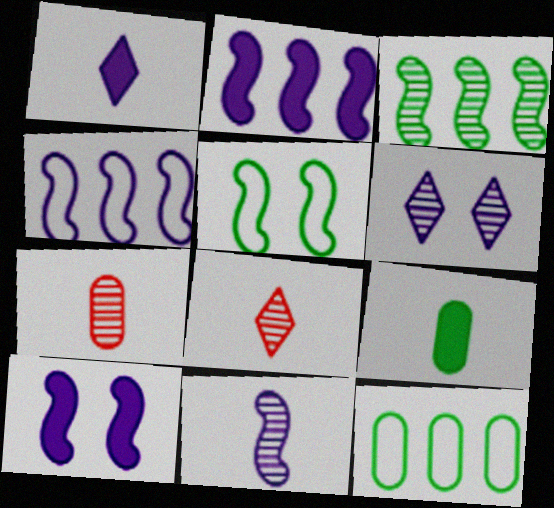[[3, 6, 7], 
[4, 10, 11], 
[8, 10, 12]]